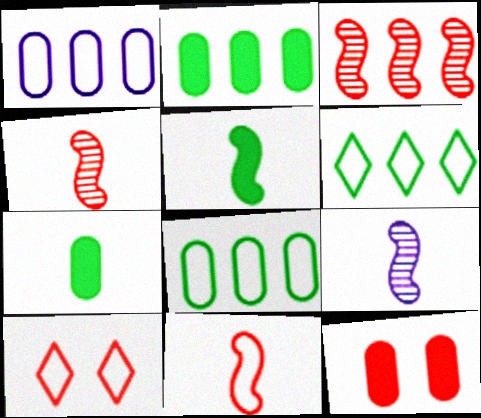[[2, 9, 10], 
[5, 9, 11], 
[6, 9, 12]]